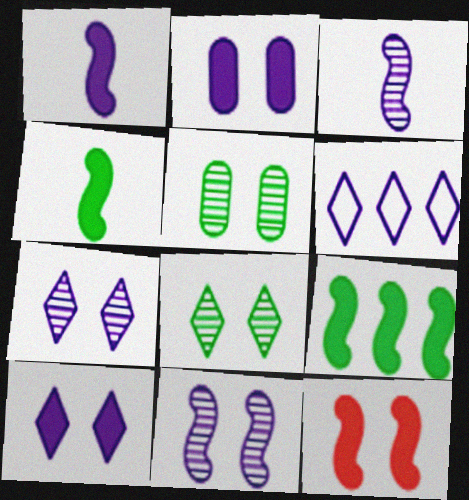[[1, 9, 12], 
[2, 3, 6]]